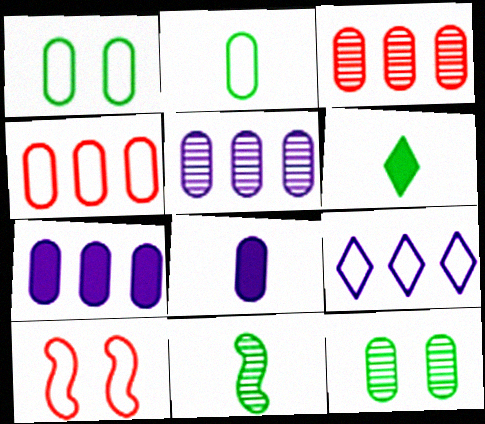[[1, 3, 8], 
[2, 6, 11], 
[2, 9, 10], 
[4, 8, 12], 
[5, 6, 10]]